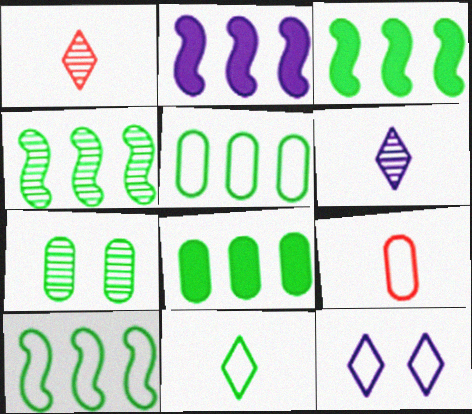[[3, 4, 10], 
[3, 7, 11], 
[9, 10, 12]]